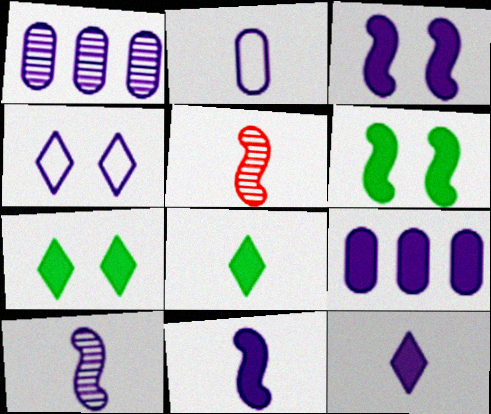[[1, 4, 11], 
[2, 5, 8], 
[2, 10, 12], 
[3, 9, 12], 
[4, 9, 10]]